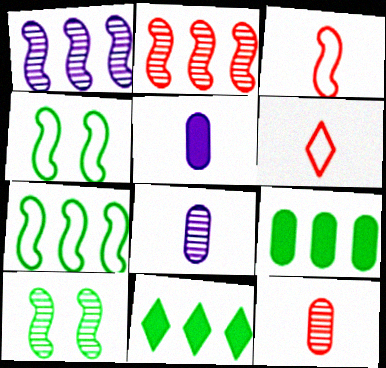[]